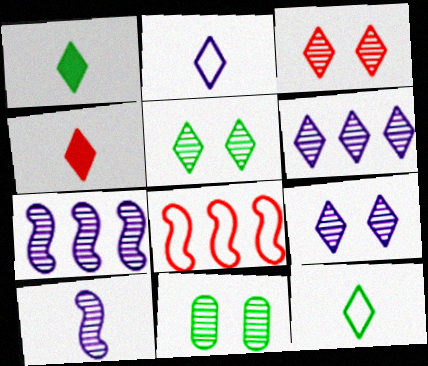[[3, 5, 9]]